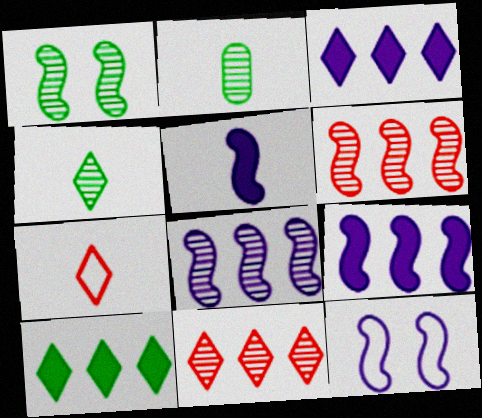[[2, 5, 7], 
[5, 8, 12]]